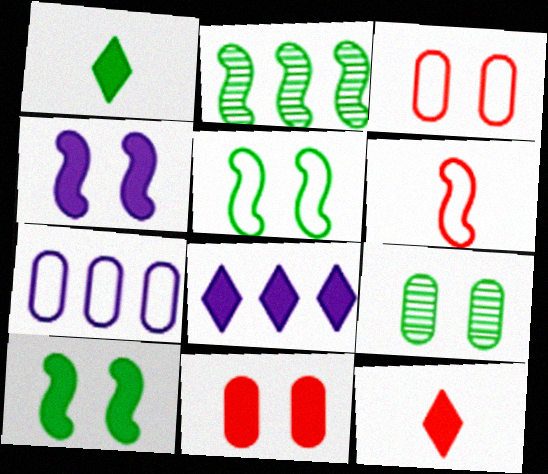[[2, 4, 6], 
[6, 8, 9]]